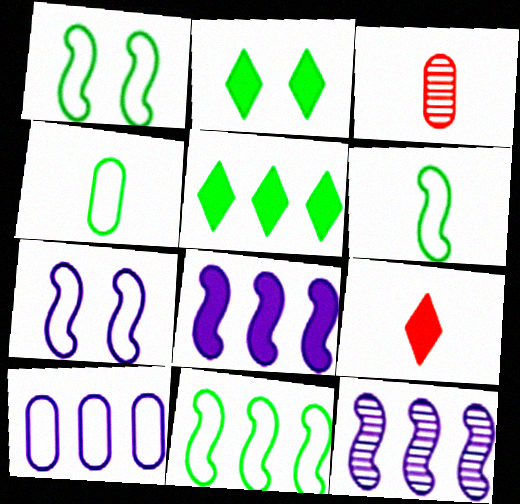[[1, 6, 11], 
[3, 5, 7]]